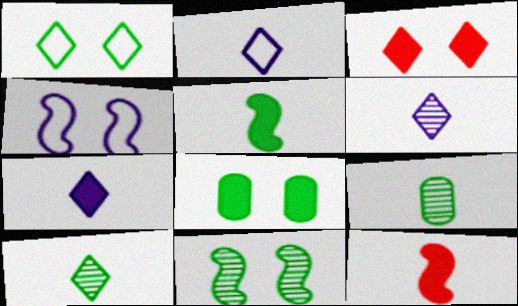[[1, 8, 11], 
[2, 6, 7], 
[2, 9, 12]]